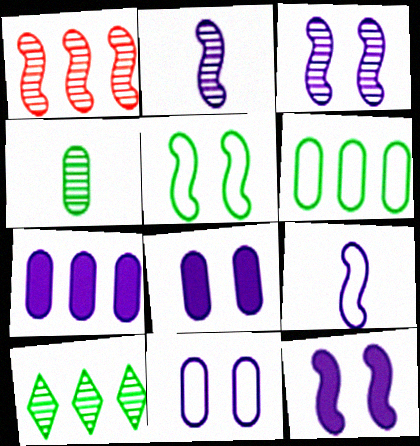[]